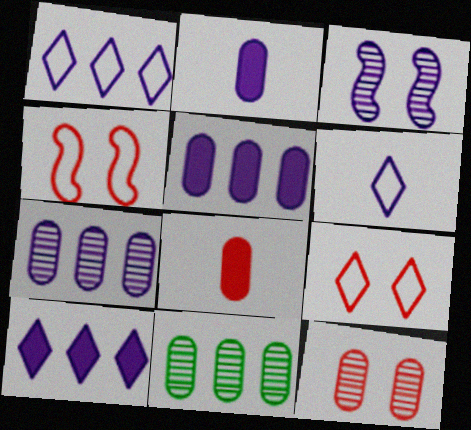[[1, 2, 3], 
[3, 5, 6]]